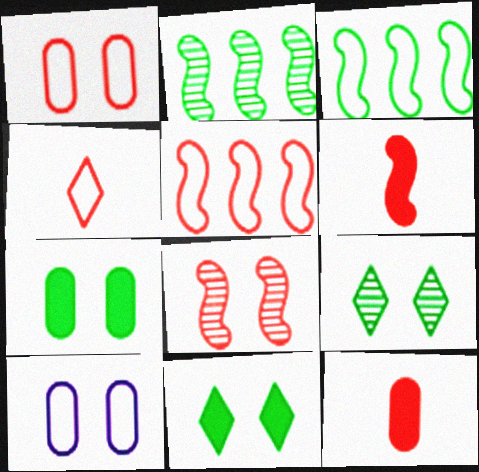[[1, 4, 5], 
[3, 4, 10], 
[5, 6, 8], 
[8, 10, 11]]